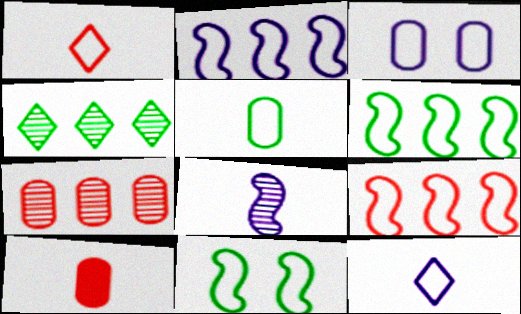[[1, 3, 6], 
[2, 3, 12], 
[2, 6, 9]]